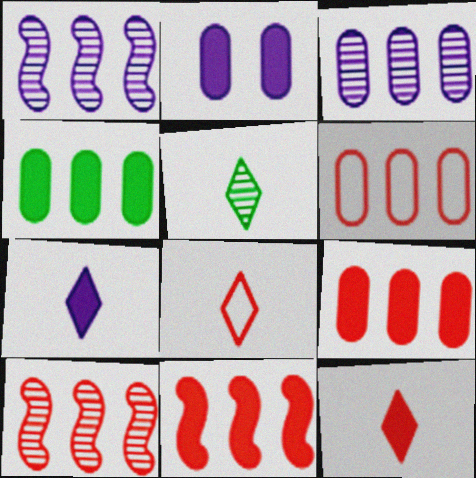[[3, 4, 6], 
[5, 7, 8]]